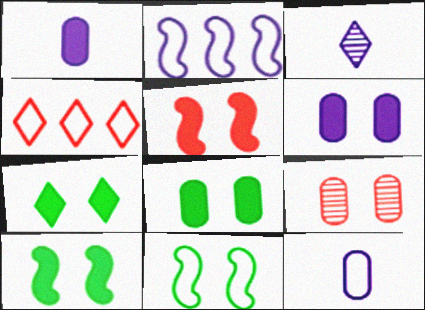[[2, 3, 6], 
[3, 4, 7], 
[4, 11, 12], 
[5, 6, 7], 
[7, 8, 10]]